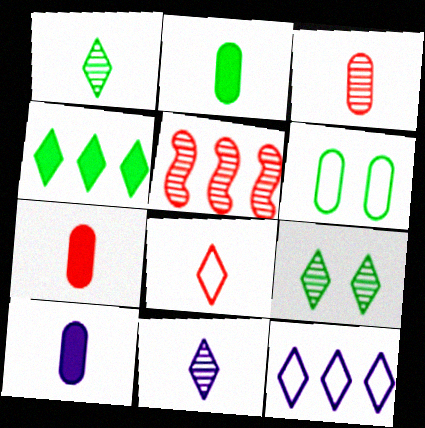[[2, 7, 10]]